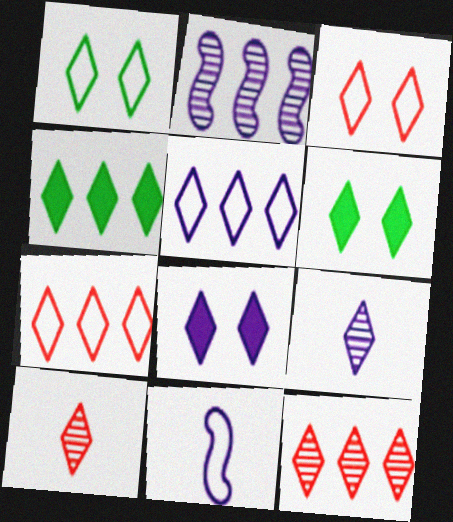[[3, 4, 9], 
[4, 5, 12], 
[5, 6, 10], 
[5, 8, 9], 
[6, 7, 9]]